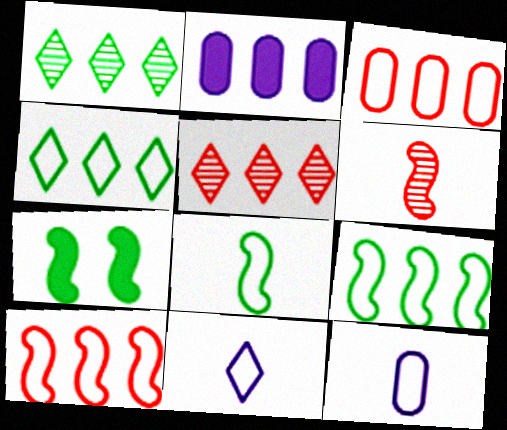[[1, 2, 10], 
[2, 5, 9], 
[5, 7, 12]]